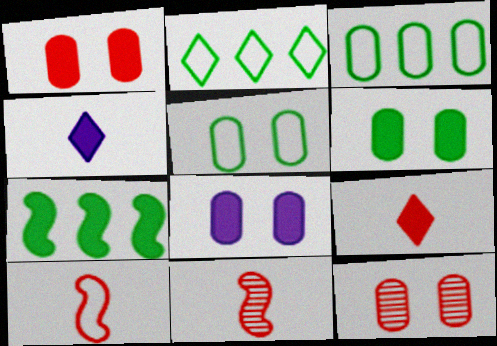[[1, 4, 7], 
[1, 6, 8], 
[2, 8, 11], 
[5, 8, 12], 
[7, 8, 9]]